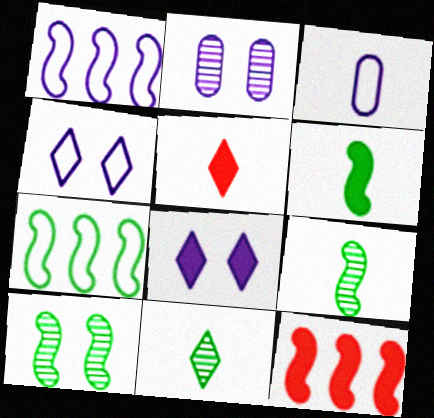[[1, 3, 4], 
[2, 5, 7], 
[3, 5, 9], 
[6, 7, 10]]